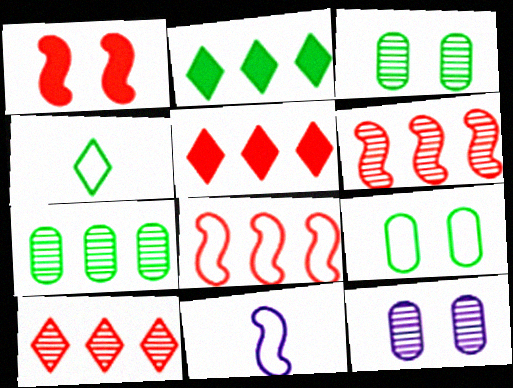[[3, 5, 11]]